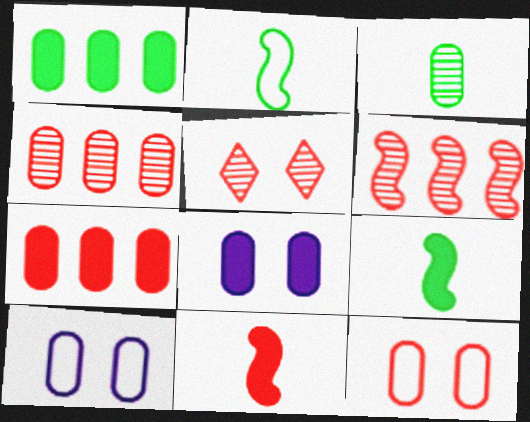[[3, 7, 10]]